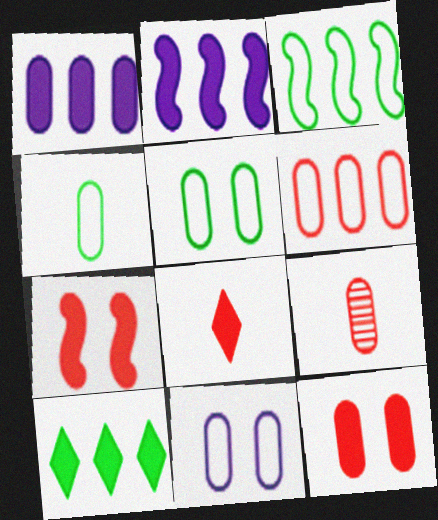[[1, 5, 9], 
[4, 6, 11], 
[6, 9, 12]]